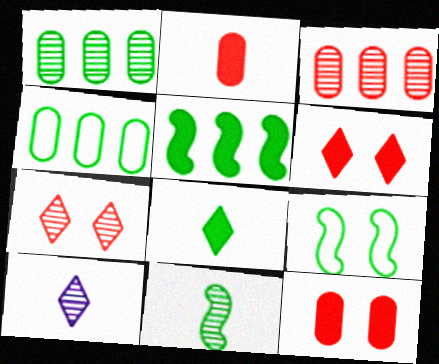[[1, 8, 9], 
[5, 9, 11]]